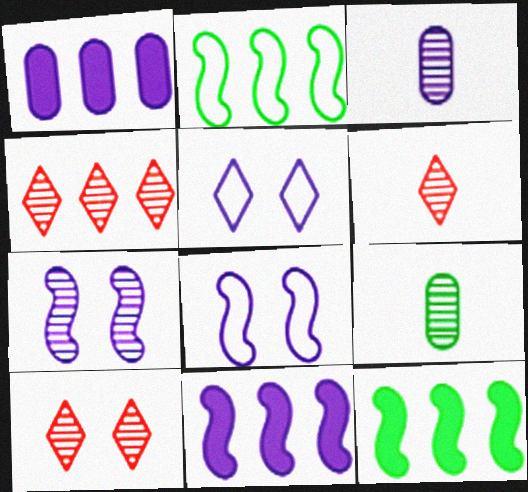[[1, 2, 4], 
[3, 5, 11], 
[4, 6, 10], 
[4, 7, 9]]